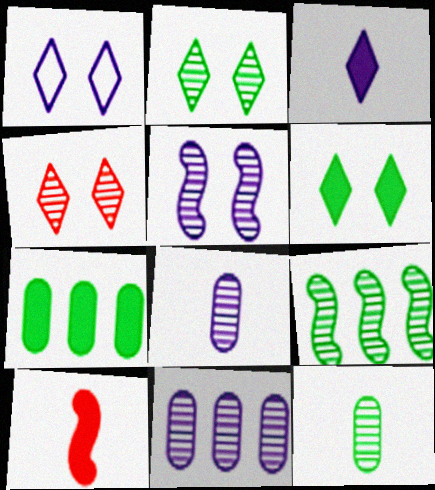[[1, 4, 6], 
[2, 9, 12], 
[4, 8, 9]]